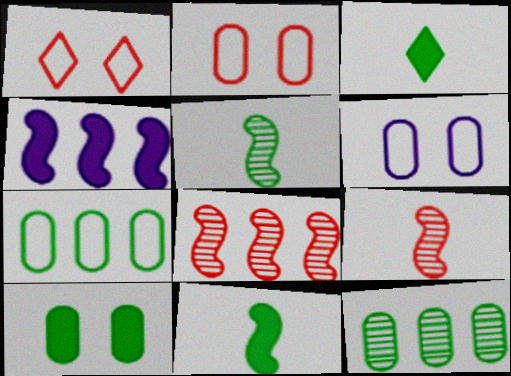[[3, 6, 8]]